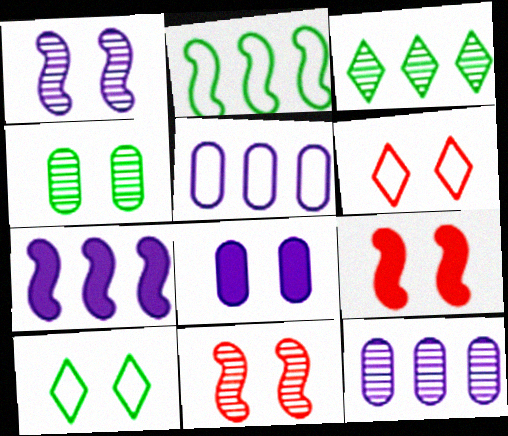[[8, 10, 11]]